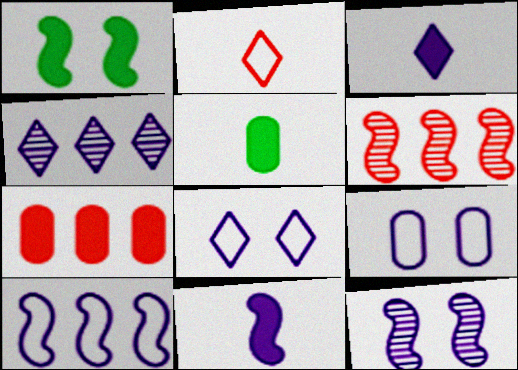[[1, 3, 7], 
[3, 4, 8], 
[4, 9, 11], 
[5, 6, 8], 
[10, 11, 12]]